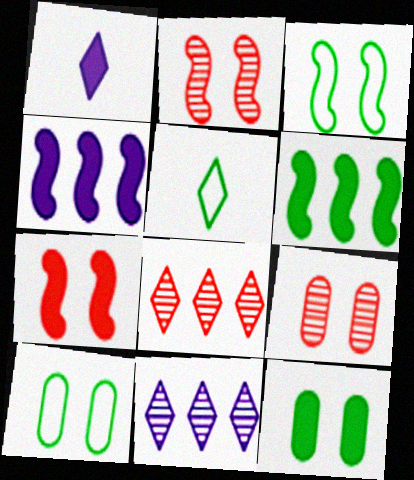[[4, 5, 9]]